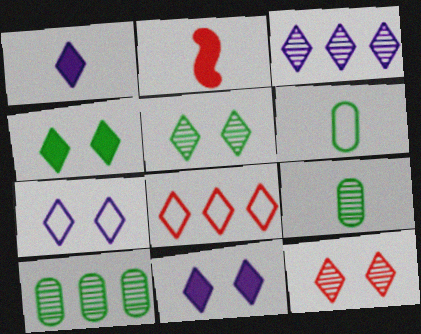[[1, 3, 7], 
[1, 5, 8], 
[2, 7, 10], 
[4, 7, 12]]